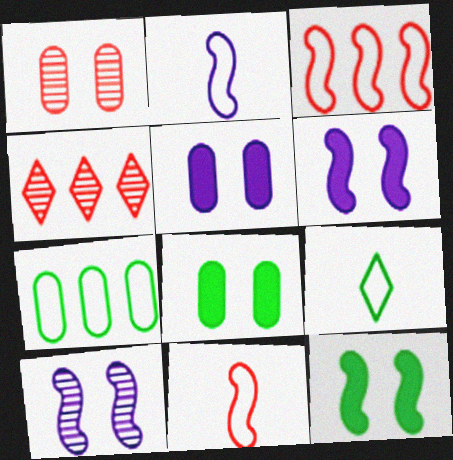[[2, 4, 8]]